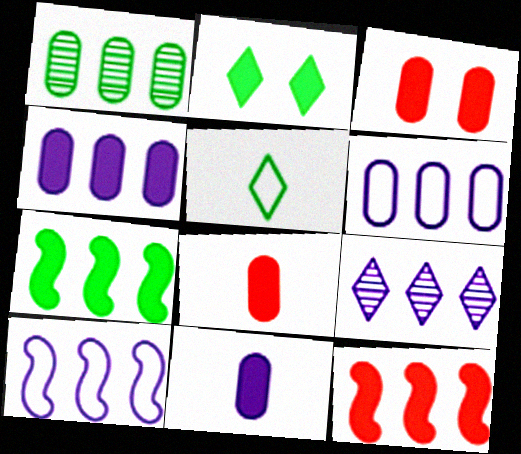[[2, 11, 12], 
[4, 9, 10]]